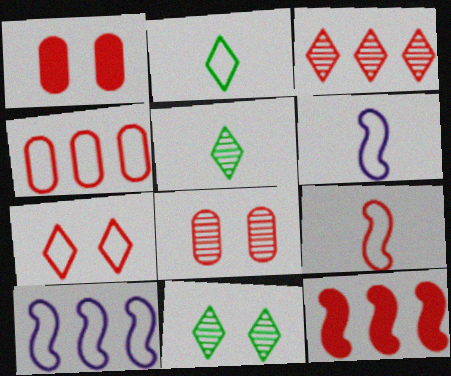[[1, 3, 9], 
[1, 5, 10], 
[3, 4, 12], 
[4, 7, 9]]